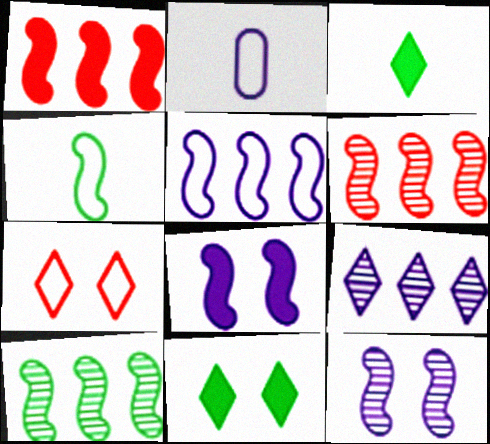[[1, 4, 12], 
[1, 5, 10], 
[2, 6, 11], 
[2, 8, 9], 
[3, 7, 9], 
[4, 6, 8]]